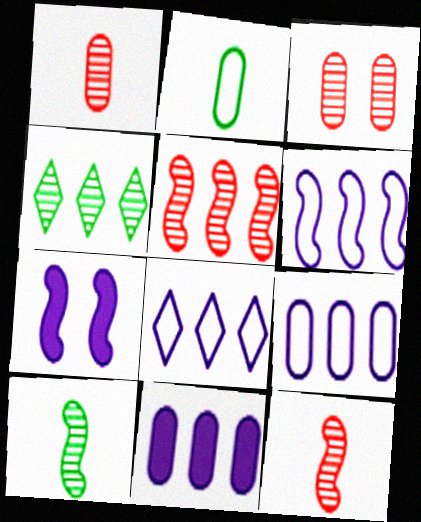[[2, 3, 11], 
[6, 8, 9]]